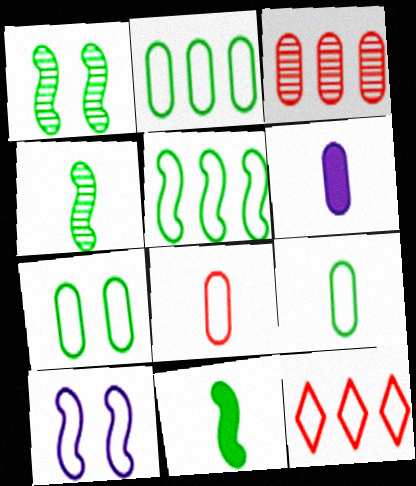[[1, 5, 11], 
[1, 6, 12], 
[2, 7, 9], 
[3, 6, 7], 
[9, 10, 12]]